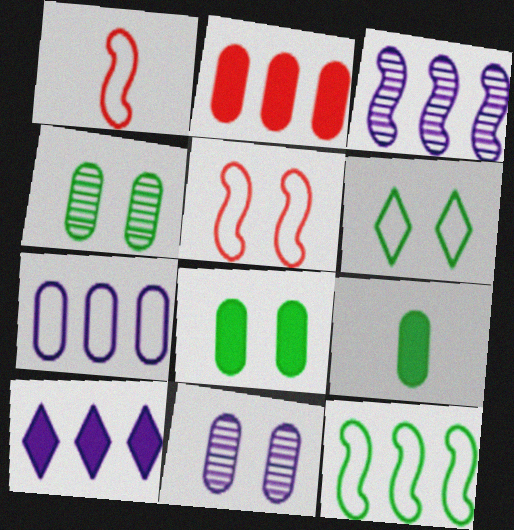[[1, 4, 10], 
[1, 6, 7], 
[3, 7, 10]]